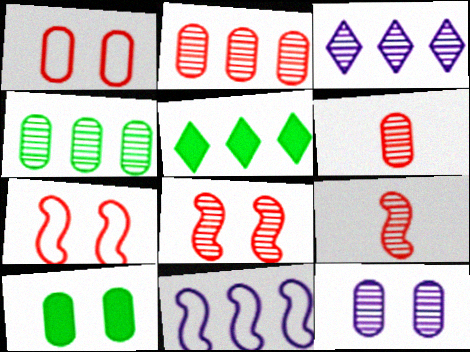[[1, 10, 12], 
[2, 5, 11], 
[4, 6, 12]]